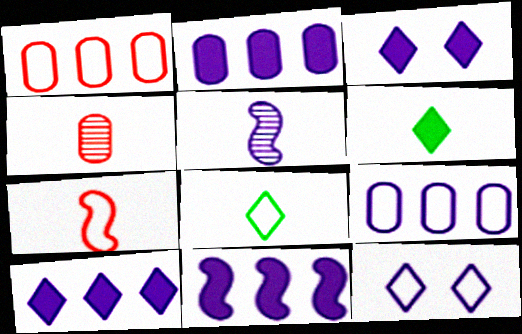[[2, 5, 12], 
[2, 10, 11], 
[3, 5, 9]]